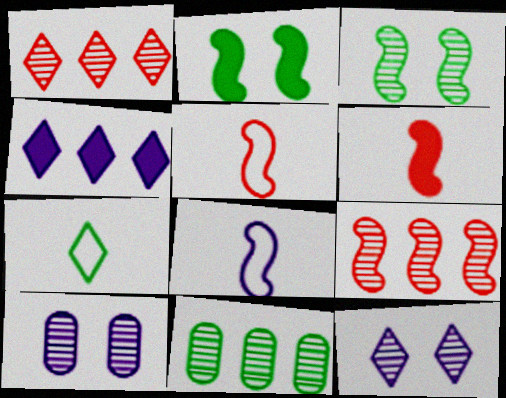[[2, 7, 11], 
[2, 8, 9], 
[4, 8, 10]]